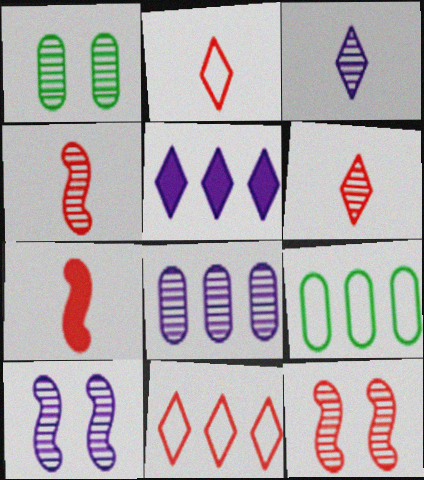[[3, 8, 10]]